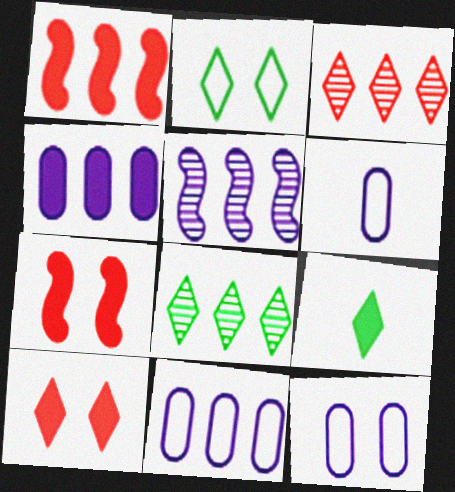[[1, 8, 11], 
[2, 8, 9], 
[4, 7, 9], 
[6, 7, 8], 
[6, 11, 12]]